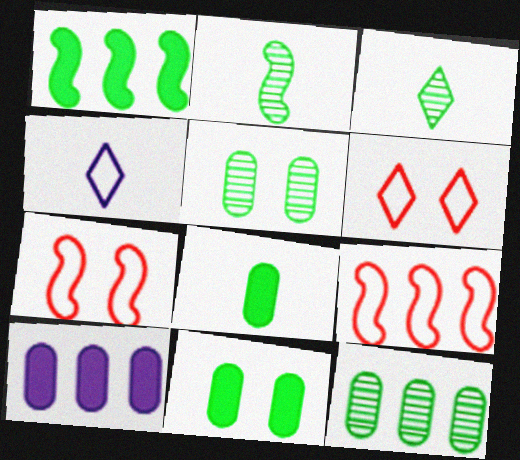[[2, 6, 10], 
[3, 7, 10]]